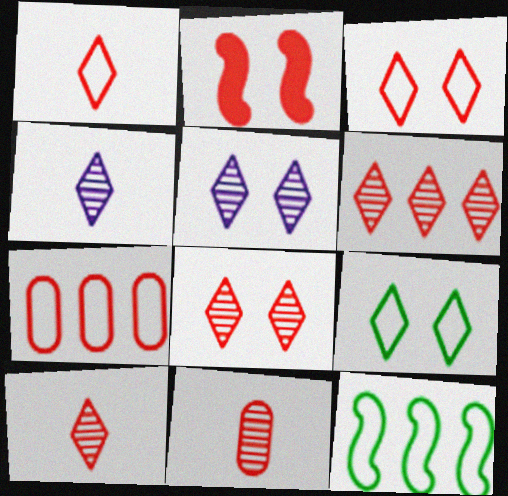[[2, 7, 10], 
[6, 8, 10]]